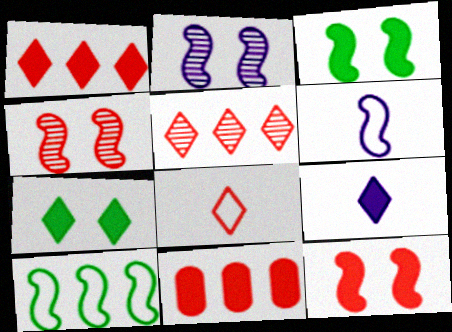[[1, 7, 9], 
[3, 9, 11], 
[4, 8, 11]]